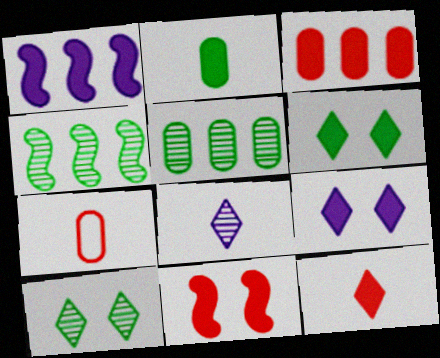[[1, 7, 10], 
[3, 11, 12], 
[4, 7, 9]]